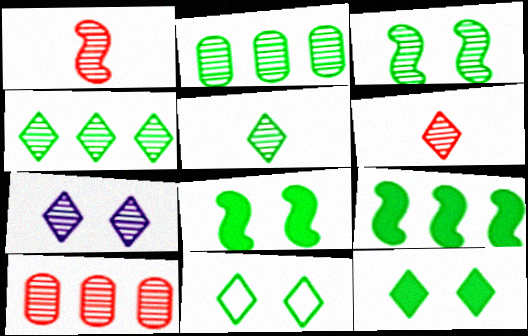[[1, 2, 7], 
[2, 3, 5], 
[4, 6, 7]]